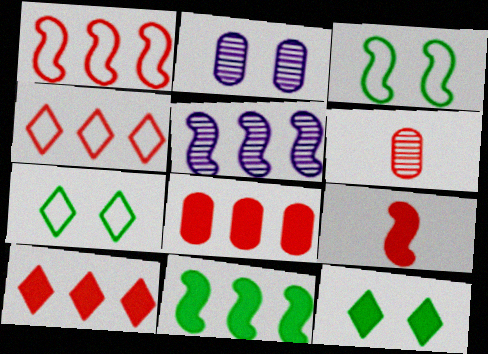[[1, 5, 11], 
[3, 5, 9]]